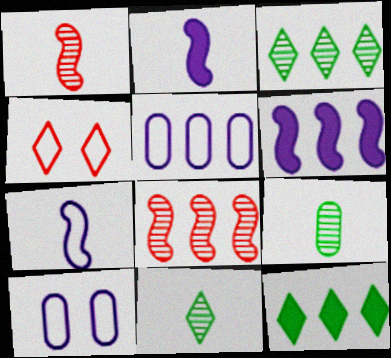[[1, 10, 12], 
[4, 6, 9], 
[5, 8, 12]]